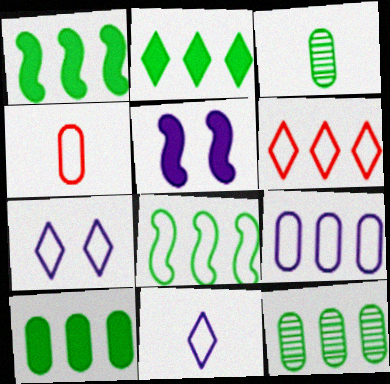[[1, 2, 10], 
[2, 8, 12], 
[3, 5, 6], 
[4, 7, 8], 
[6, 8, 9]]